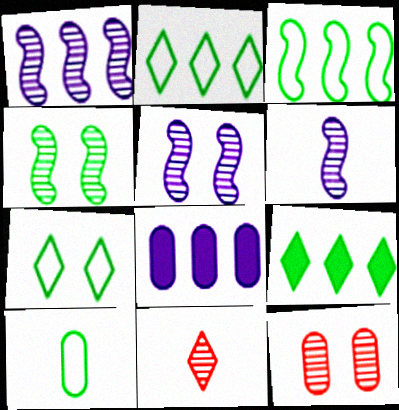[[1, 5, 6], 
[3, 7, 10], 
[4, 9, 10], 
[8, 10, 12]]